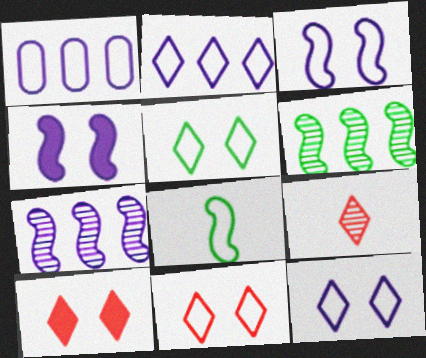[[1, 8, 11], 
[5, 11, 12]]